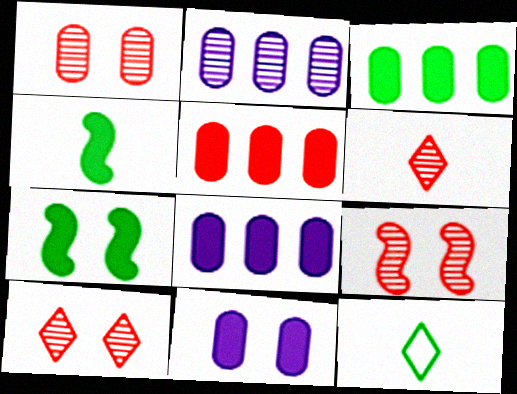[[1, 9, 10], 
[3, 5, 8], 
[8, 9, 12]]